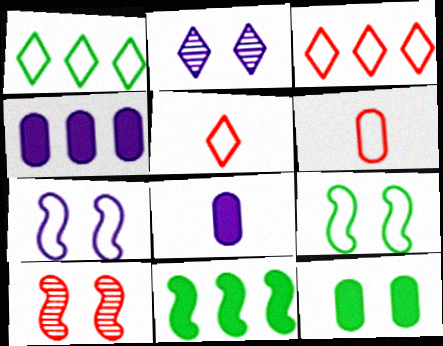[[1, 6, 7], 
[1, 8, 10], 
[2, 6, 11]]